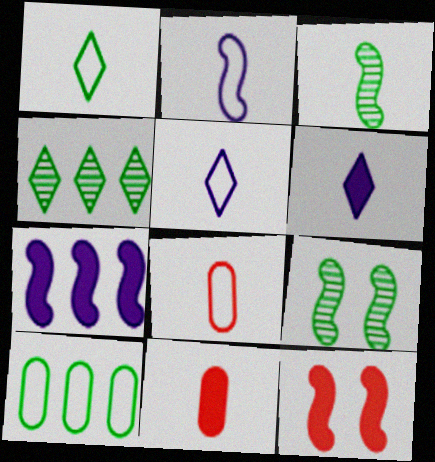[[1, 2, 8], 
[3, 5, 11], 
[3, 6, 8]]